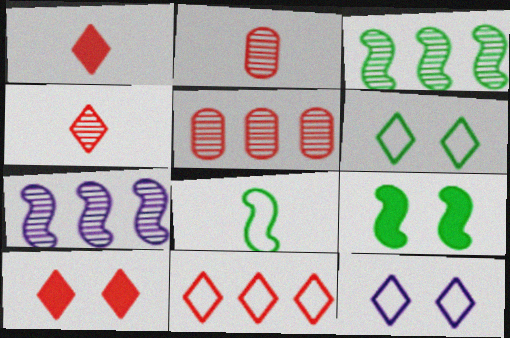[[3, 8, 9], 
[4, 10, 11]]